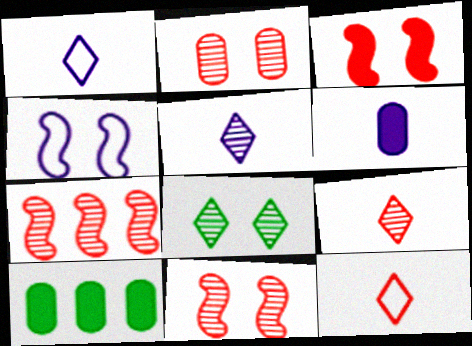[[1, 10, 11], 
[2, 7, 9], 
[4, 9, 10]]